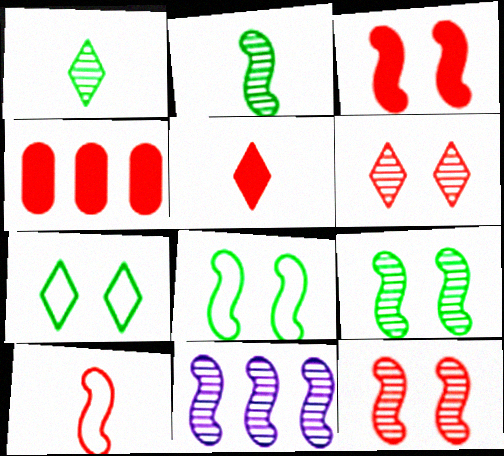[[2, 11, 12], 
[3, 4, 5], 
[4, 6, 10]]